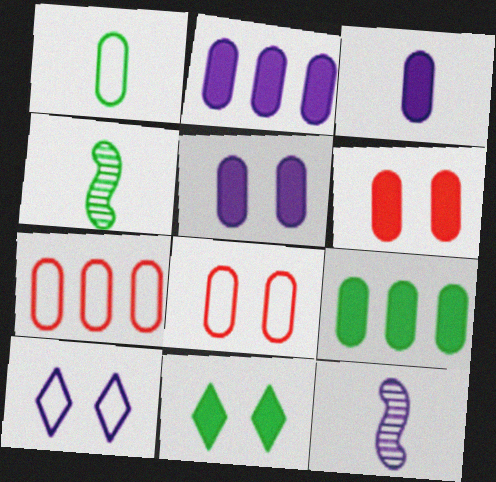[[2, 3, 5], 
[2, 10, 12], 
[3, 6, 9], 
[7, 11, 12]]